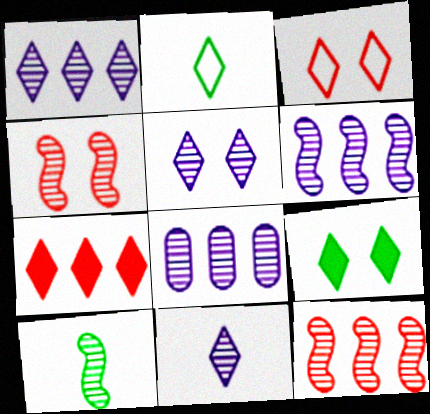[[1, 5, 11], 
[1, 6, 8], 
[2, 5, 7], 
[3, 5, 9], 
[4, 6, 10]]